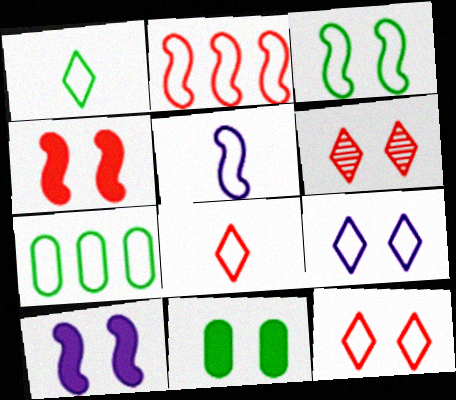[[1, 3, 7], 
[2, 3, 5], 
[5, 7, 12]]